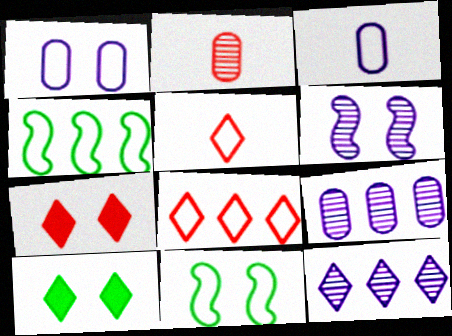[[1, 4, 5], 
[3, 8, 11], 
[5, 10, 12]]